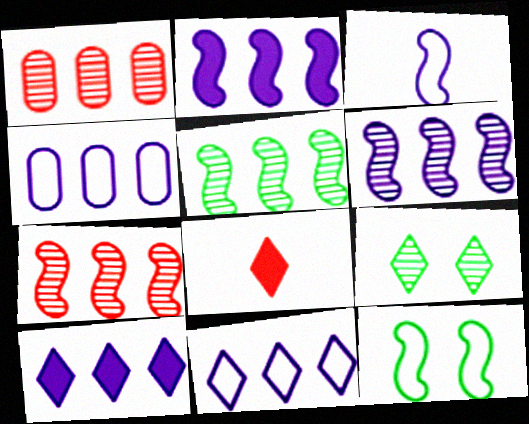[[4, 6, 10], 
[5, 6, 7], 
[8, 9, 11]]